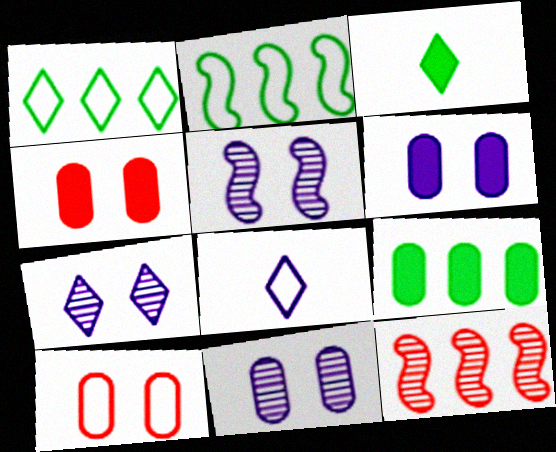[[2, 8, 10], 
[5, 7, 11]]